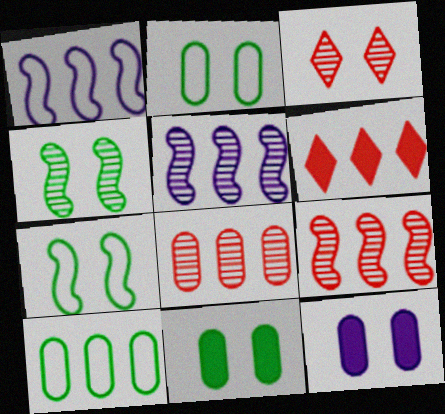[[3, 7, 12], 
[5, 6, 10]]